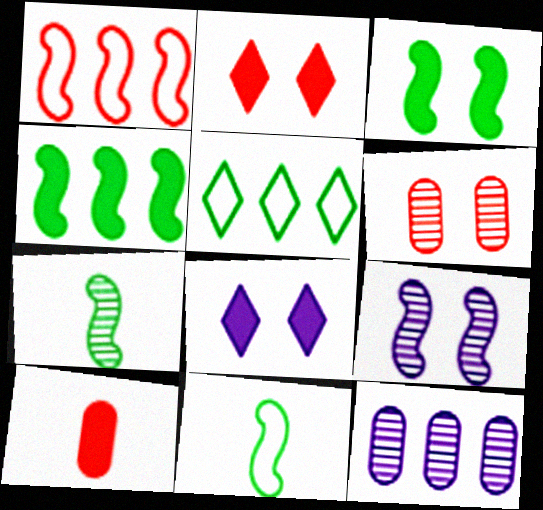[[2, 11, 12], 
[4, 8, 10], 
[5, 9, 10]]